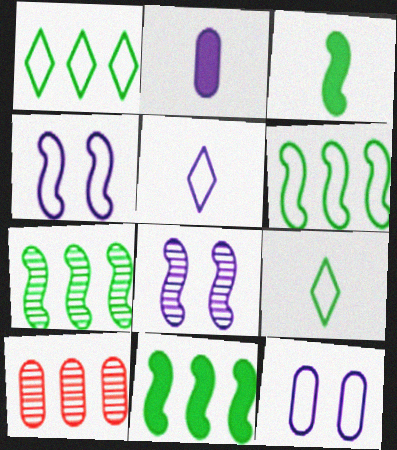[[6, 7, 11]]